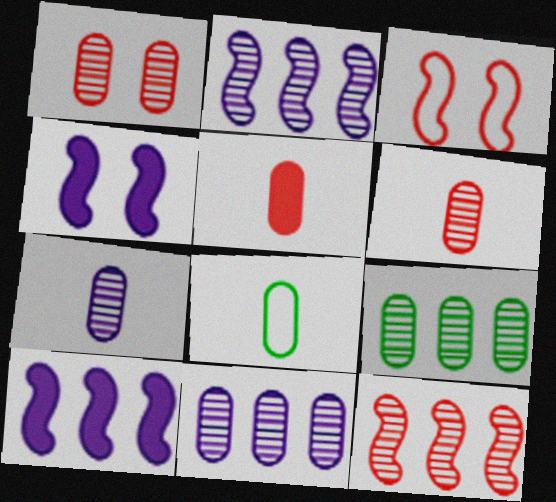[[1, 7, 9], 
[5, 7, 8]]